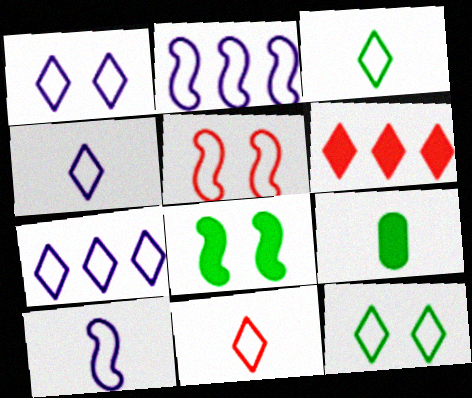[[1, 4, 7], 
[3, 4, 11], 
[7, 11, 12]]